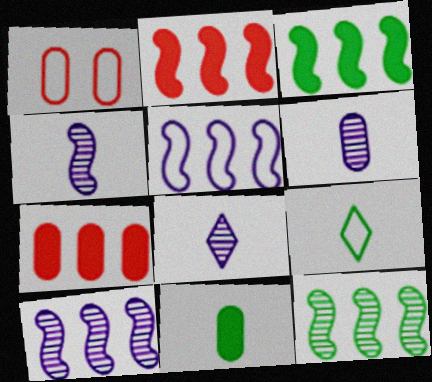[[1, 3, 8], 
[1, 5, 9], 
[2, 5, 12], 
[4, 6, 8]]